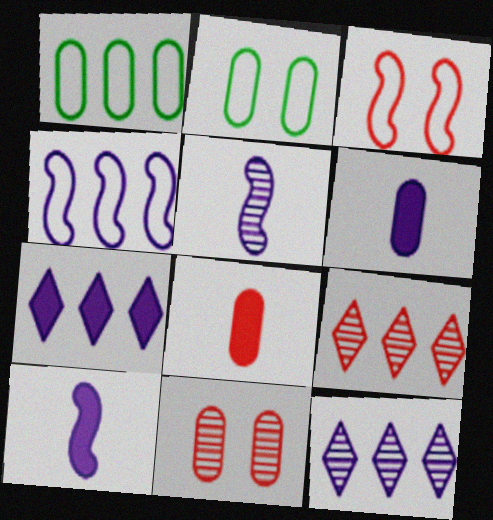[[1, 6, 11], 
[2, 9, 10], 
[3, 8, 9]]